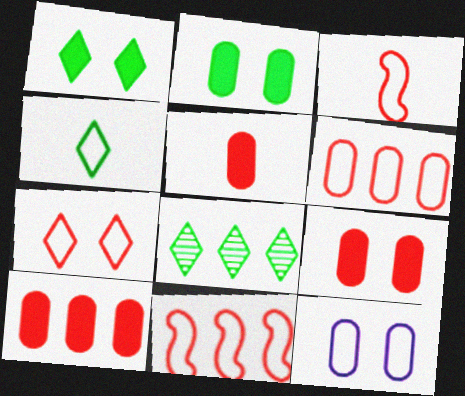[[1, 4, 8], 
[3, 6, 7], 
[4, 11, 12], 
[5, 9, 10]]